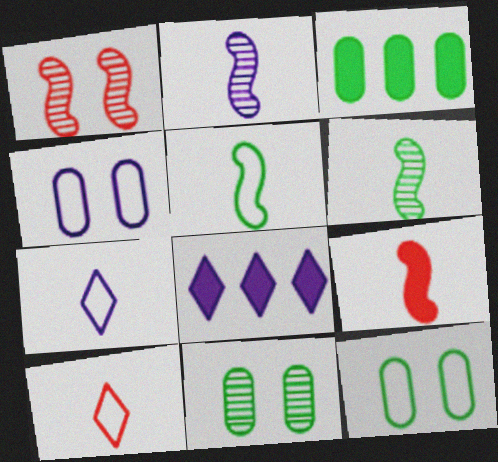[[1, 3, 7], 
[2, 4, 8], 
[2, 5, 9]]